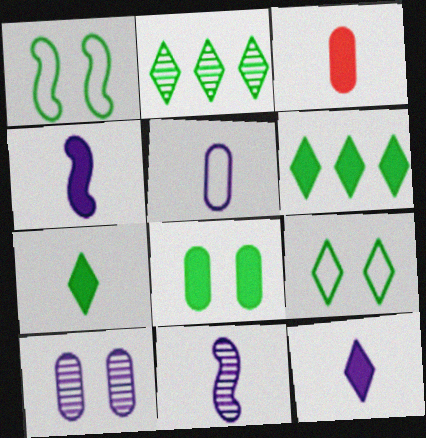[[2, 7, 9], 
[3, 4, 7], 
[5, 11, 12]]